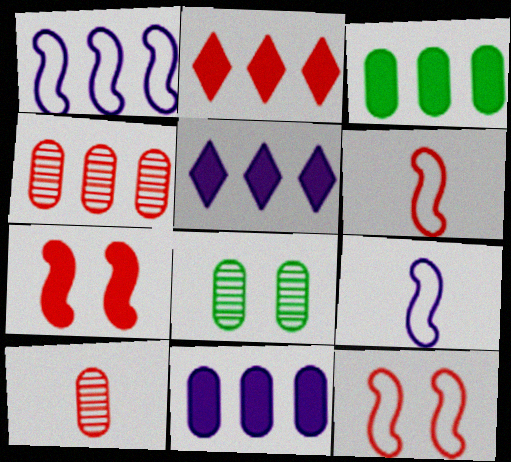[[2, 8, 9], 
[2, 10, 12], 
[5, 6, 8]]